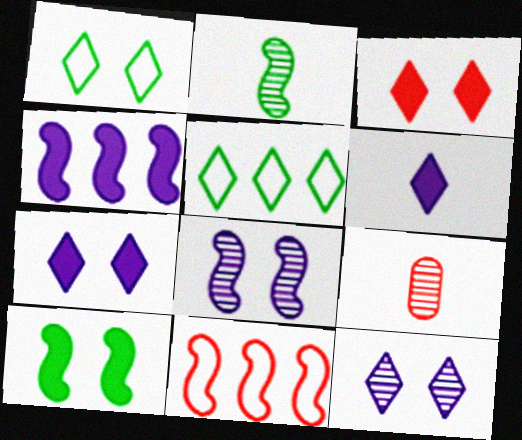[[1, 3, 12], 
[1, 4, 9], 
[3, 9, 11]]